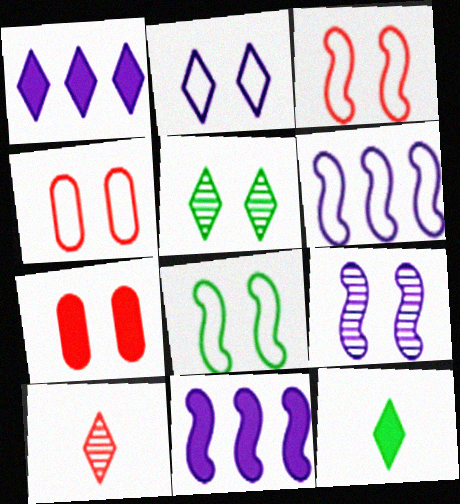[[2, 4, 8], 
[7, 11, 12]]